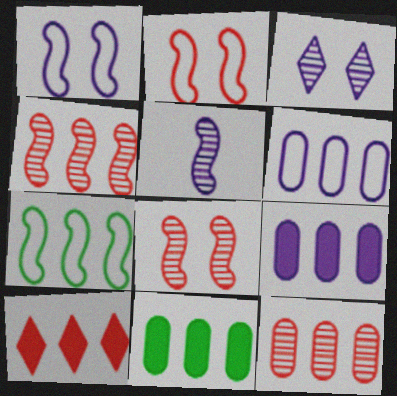[[6, 11, 12]]